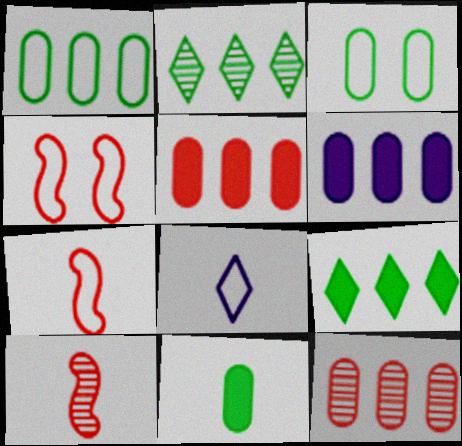[[1, 4, 8], 
[1, 6, 12], 
[8, 10, 11]]